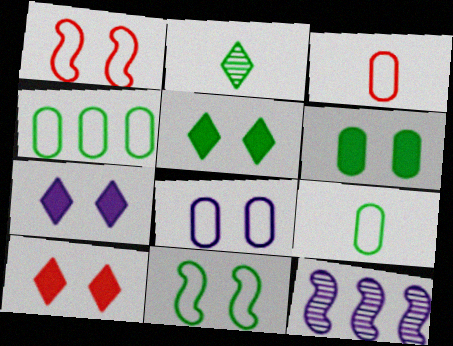[[3, 4, 8], 
[3, 5, 12], 
[5, 7, 10], 
[9, 10, 12]]